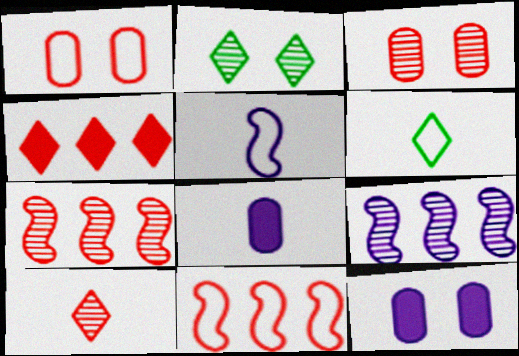[[2, 8, 11], 
[3, 7, 10], 
[6, 7, 12]]